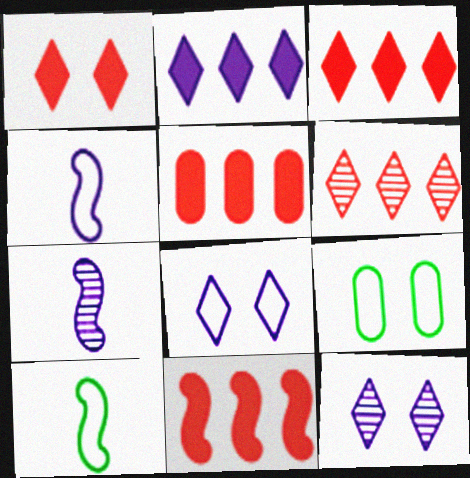[[3, 5, 11], 
[3, 7, 9], 
[5, 10, 12]]